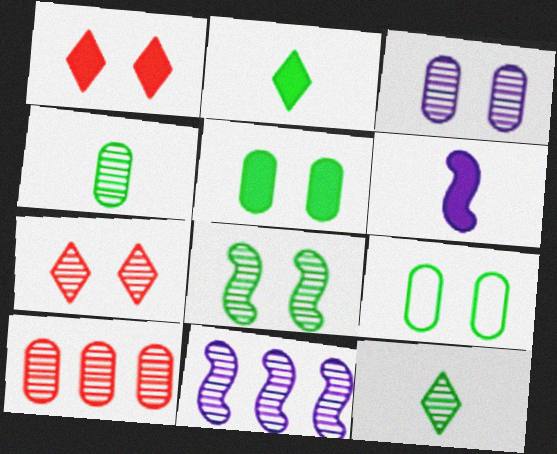[[3, 4, 10], 
[3, 7, 8], 
[4, 7, 11]]